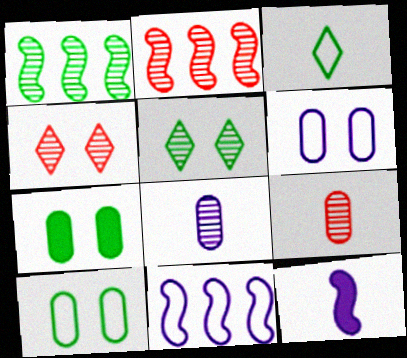[[1, 3, 7], 
[1, 4, 8], 
[2, 4, 9], 
[2, 5, 8], 
[3, 9, 12]]